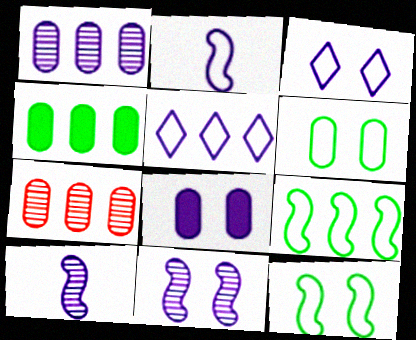[[3, 8, 11], 
[5, 8, 10]]